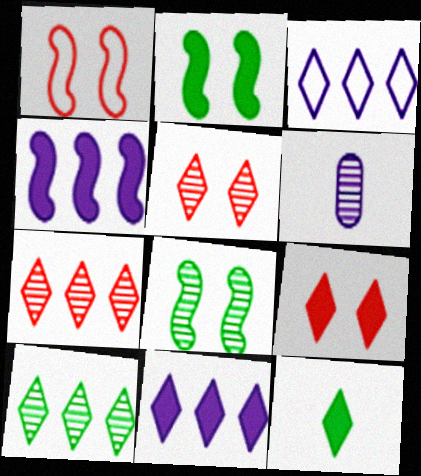[[3, 5, 12], 
[6, 7, 8], 
[9, 11, 12]]